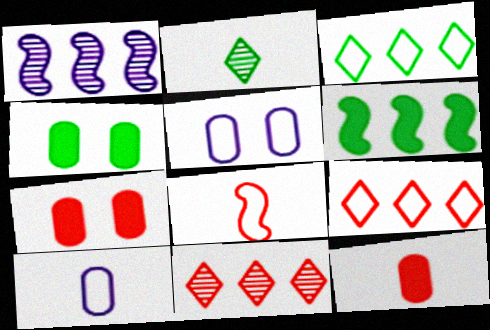[[3, 5, 8], 
[7, 8, 11]]